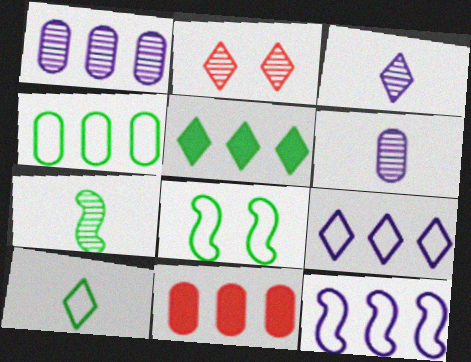[[1, 2, 7], 
[1, 4, 11], 
[3, 8, 11], 
[4, 8, 10]]